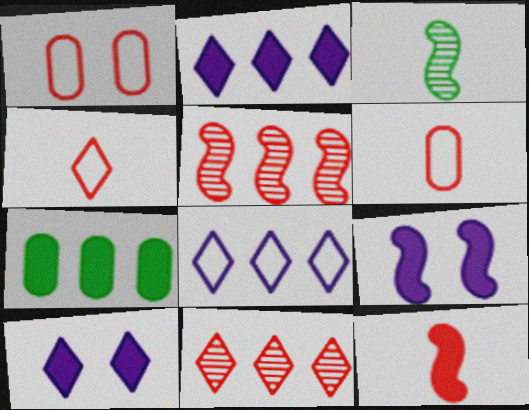[[1, 2, 3], 
[1, 11, 12], 
[5, 7, 8], 
[7, 10, 12]]